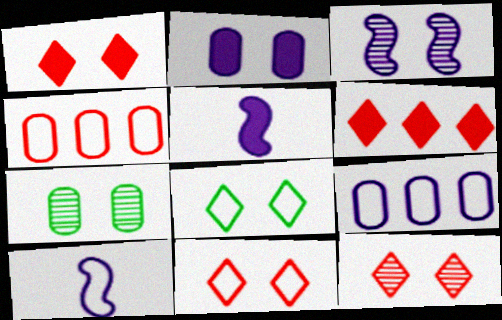[[1, 11, 12], 
[3, 7, 12], 
[4, 8, 10], 
[6, 7, 10]]